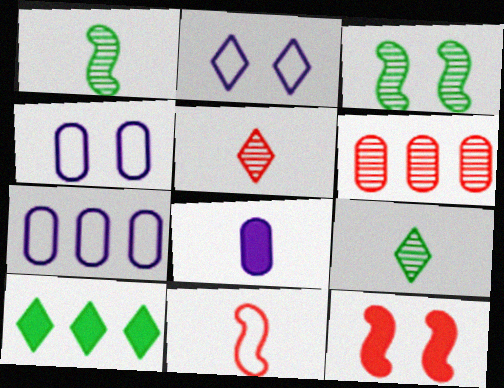[[2, 5, 10], 
[7, 9, 12], 
[8, 9, 11], 
[8, 10, 12]]